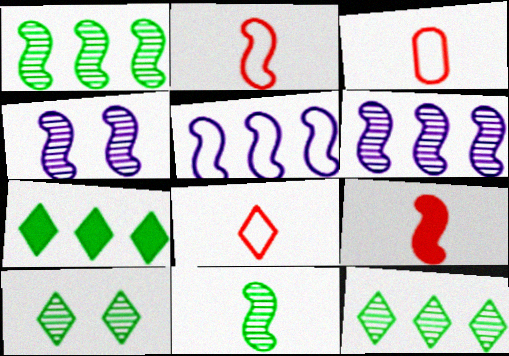[[2, 3, 8], 
[3, 4, 7]]